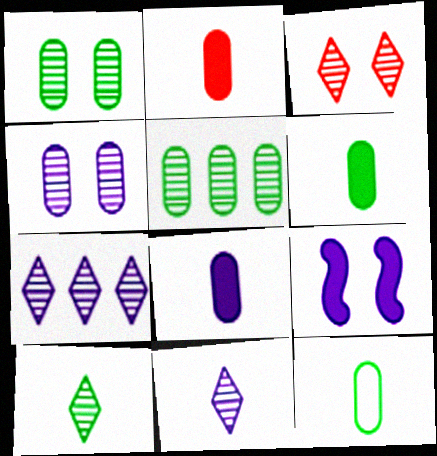[[2, 6, 8], 
[3, 7, 10]]